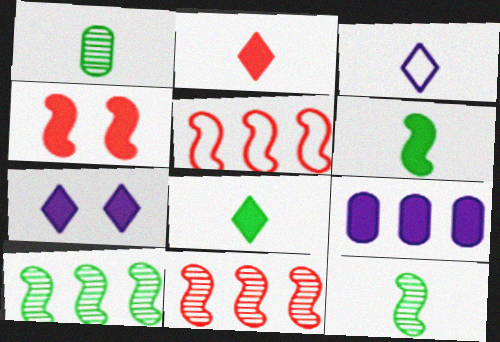[[1, 5, 7], 
[4, 8, 9]]